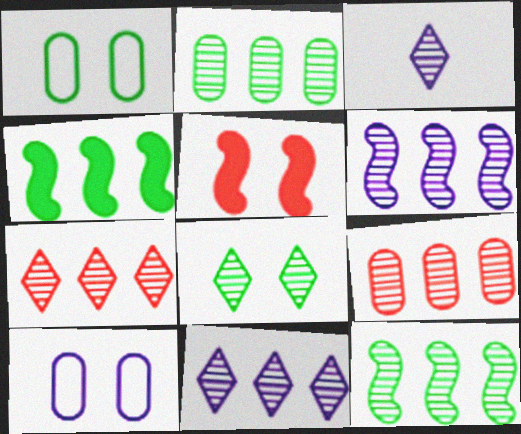[[2, 6, 7], 
[3, 7, 8], 
[5, 8, 10], 
[9, 11, 12]]